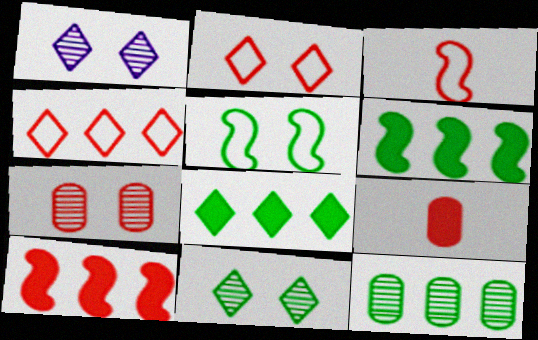[]